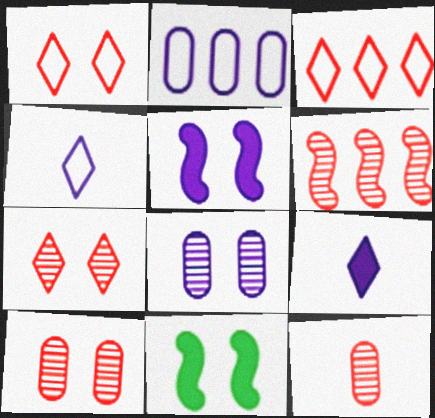[[1, 8, 11], 
[6, 7, 12]]